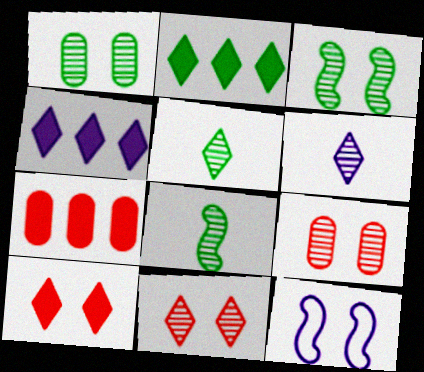[[1, 10, 12], 
[5, 7, 12]]